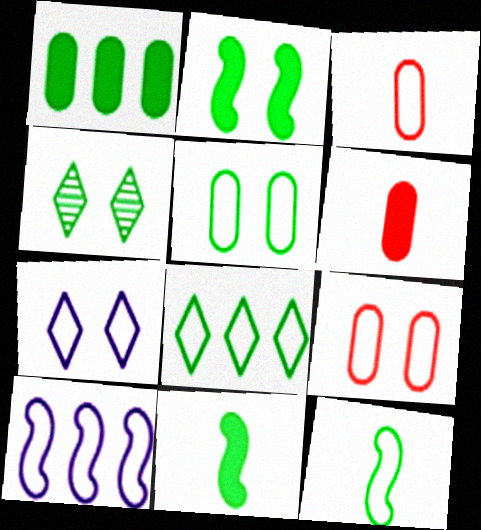[[1, 4, 12], 
[2, 4, 5], 
[4, 6, 10], 
[5, 8, 12]]